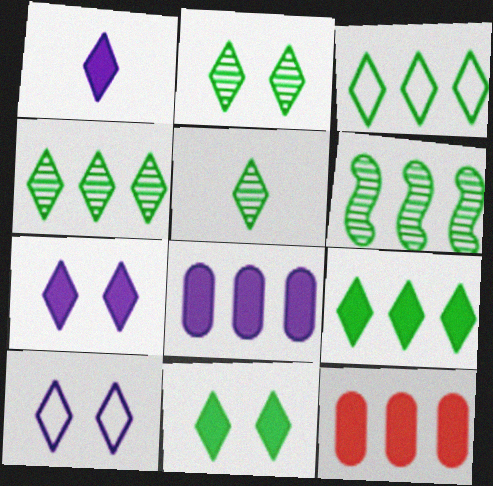[[2, 4, 5], 
[3, 4, 9], 
[3, 5, 11]]